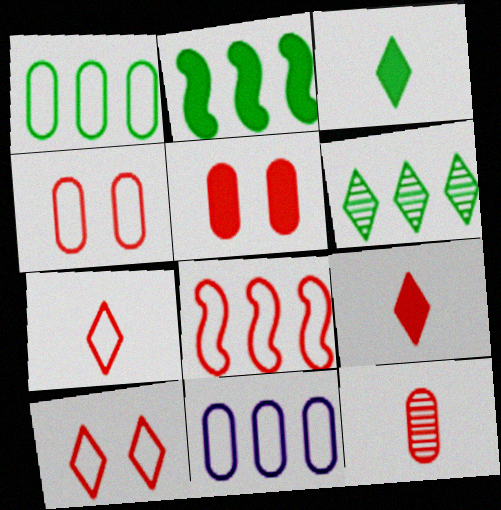[[1, 2, 6], 
[4, 7, 8]]